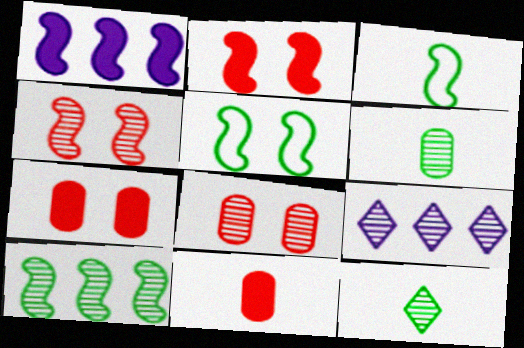[[1, 3, 4], 
[3, 7, 9], 
[4, 6, 9], 
[5, 9, 11]]